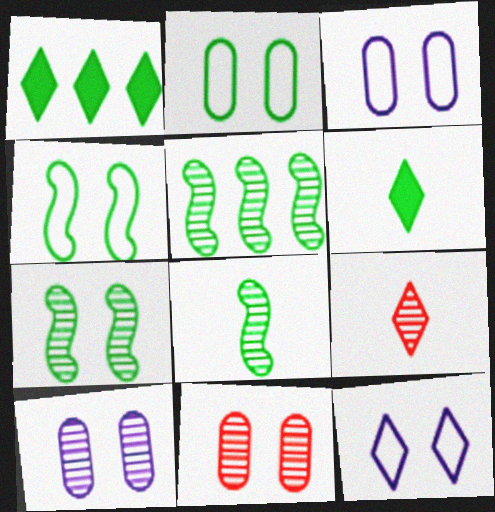[[1, 2, 8], 
[1, 9, 12], 
[2, 5, 6], 
[5, 7, 8], 
[5, 9, 10]]